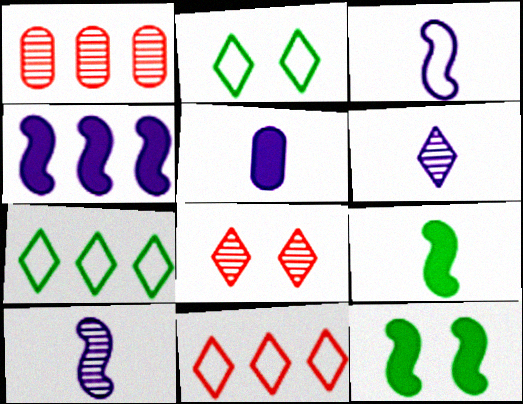[[1, 4, 7], 
[3, 5, 6]]